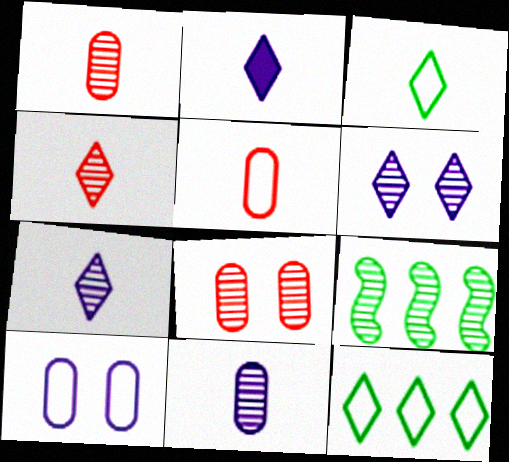[[1, 6, 9], 
[2, 3, 4], 
[7, 8, 9]]